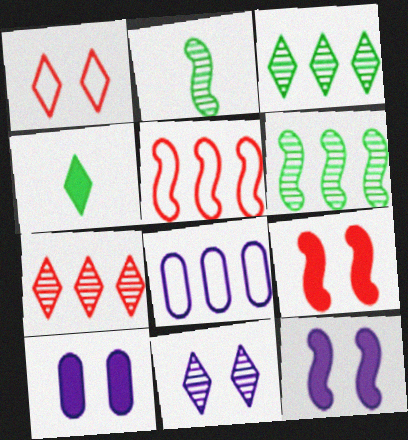[[2, 5, 12]]